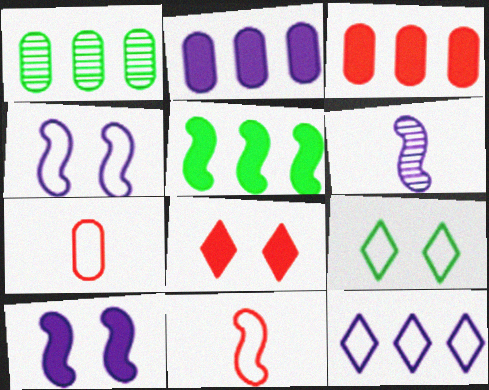[[3, 6, 9]]